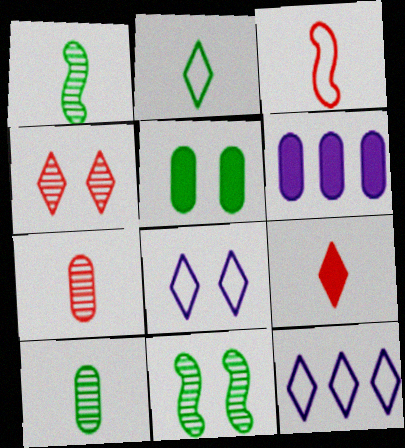[[3, 7, 9]]